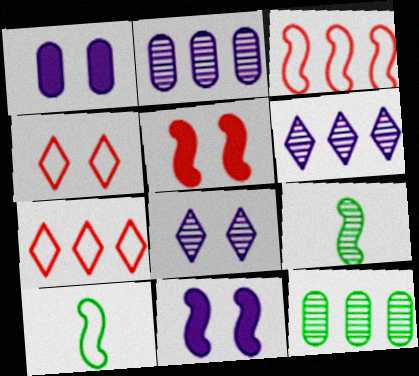[[1, 7, 9], 
[3, 9, 11]]